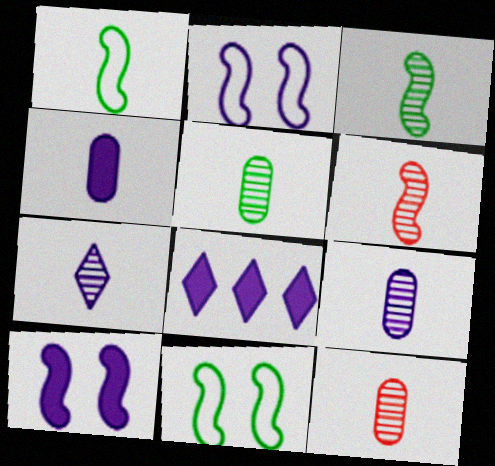[[2, 8, 9], 
[3, 7, 12], 
[4, 8, 10], 
[5, 6, 7], 
[5, 9, 12], 
[8, 11, 12]]